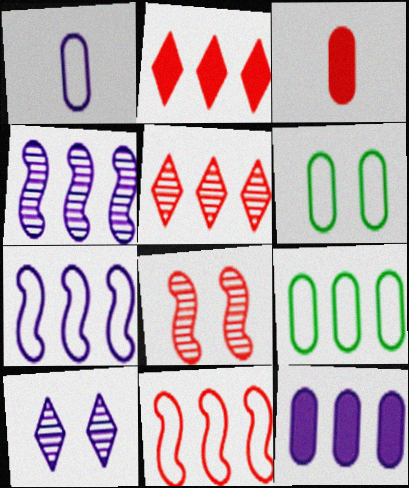[[2, 4, 9]]